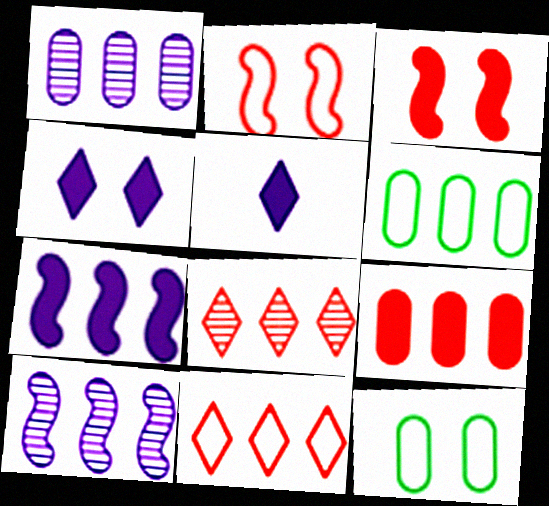[[1, 6, 9], 
[6, 7, 8]]